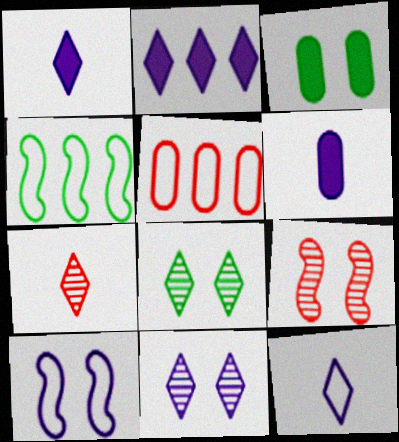[[2, 11, 12]]